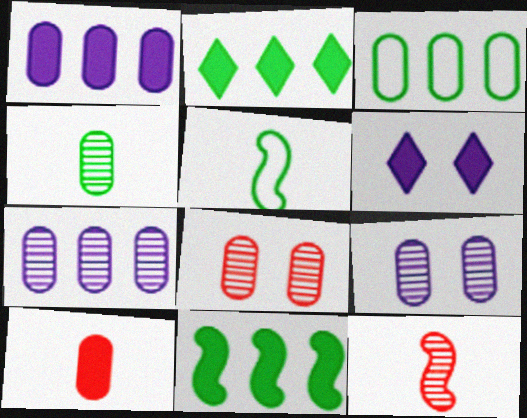[[3, 6, 12], 
[3, 9, 10], 
[4, 7, 8], 
[6, 10, 11]]